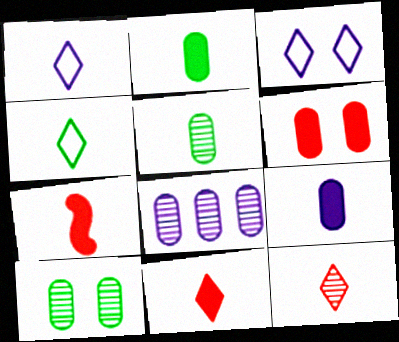[[1, 5, 7]]